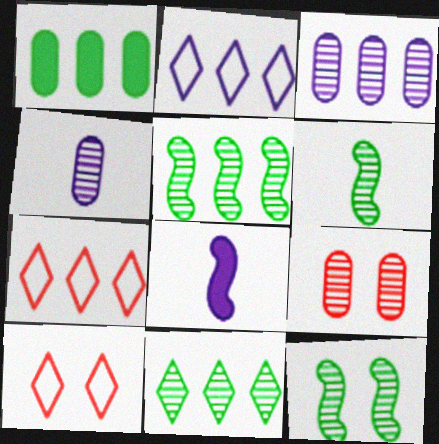[[5, 6, 12]]